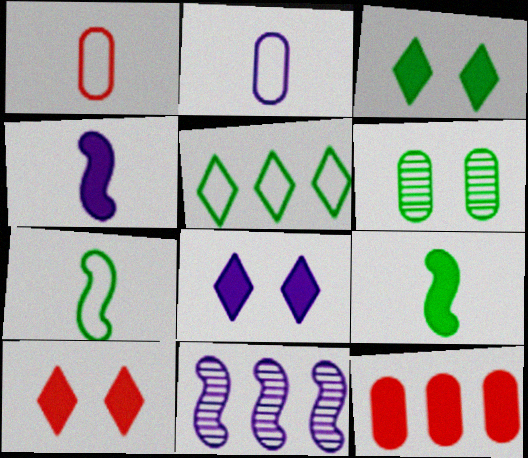[[1, 3, 11], 
[2, 6, 12], 
[2, 8, 11], 
[3, 4, 12], 
[3, 8, 10], 
[5, 6, 9], 
[5, 11, 12], 
[8, 9, 12]]